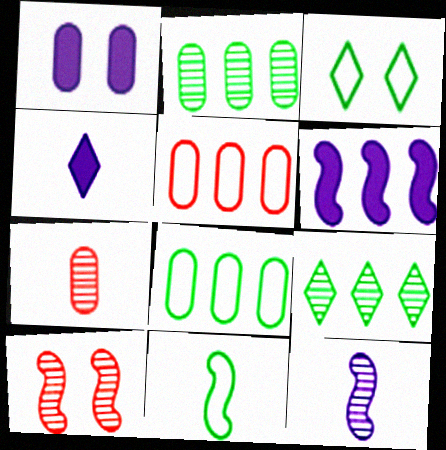[[1, 3, 10], 
[1, 4, 6], 
[1, 7, 8], 
[3, 6, 7], 
[3, 8, 11], 
[4, 7, 11], 
[4, 8, 10], 
[5, 6, 9], 
[6, 10, 11]]